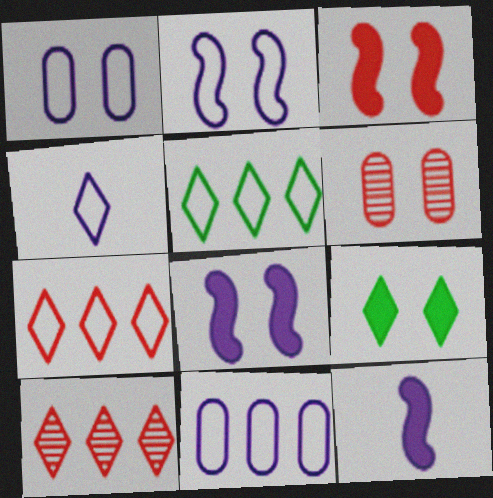[[2, 4, 11], 
[2, 6, 9], 
[4, 9, 10], 
[5, 6, 12]]